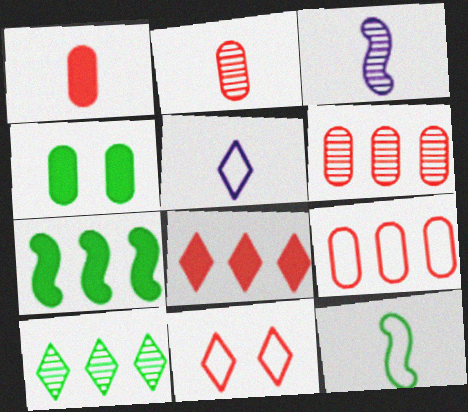[[4, 10, 12]]